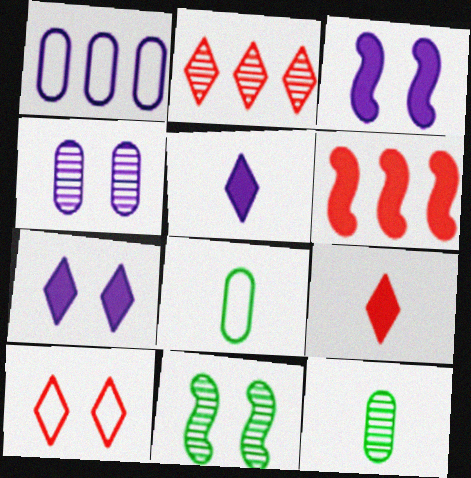[[1, 9, 11], 
[2, 3, 8], 
[2, 9, 10]]